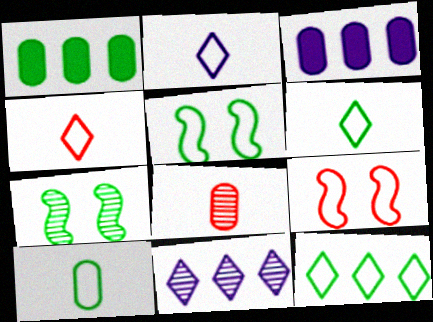[[1, 6, 7], 
[2, 4, 6], 
[3, 4, 7], 
[5, 10, 12], 
[7, 8, 11]]